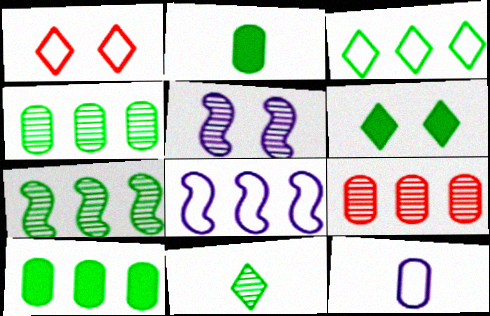[[3, 6, 11], 
[3, 7, 10], 
[5, 9, 11]]